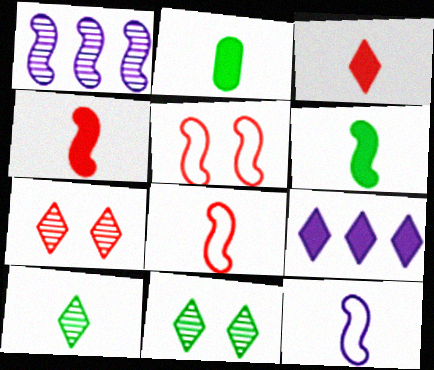[[1, 5, 6]]